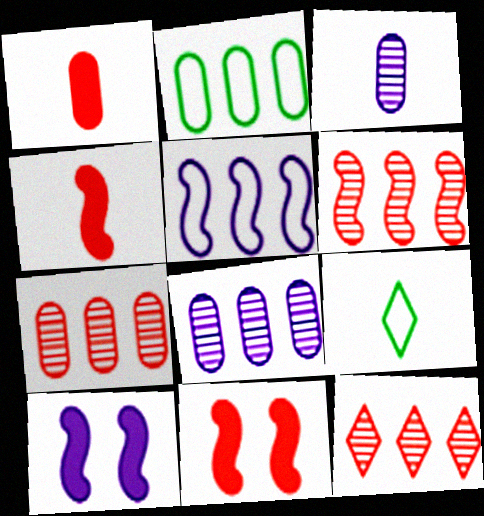[[3, 4, 9], 
[6, 7, 12], 
[7, 9, 10], 
[8, 9, 11]]